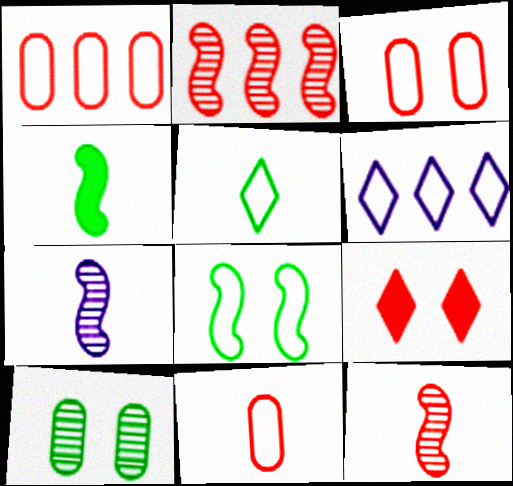[[1, 3, 11], 
[1, 9, 12], 
[2, 9, 11], 
[6, 8, 11]]